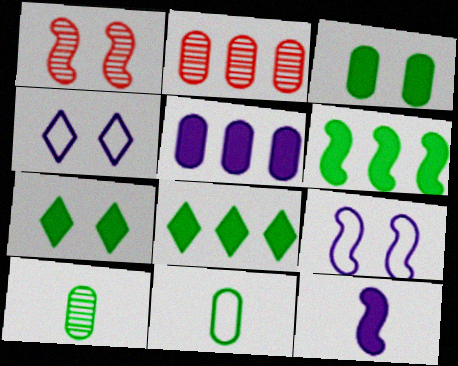[[1, 3, 4]]